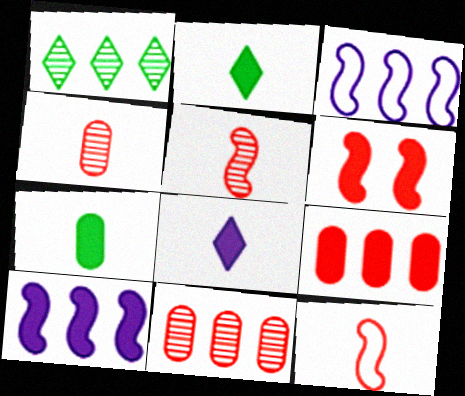[[1, 3, 9]]